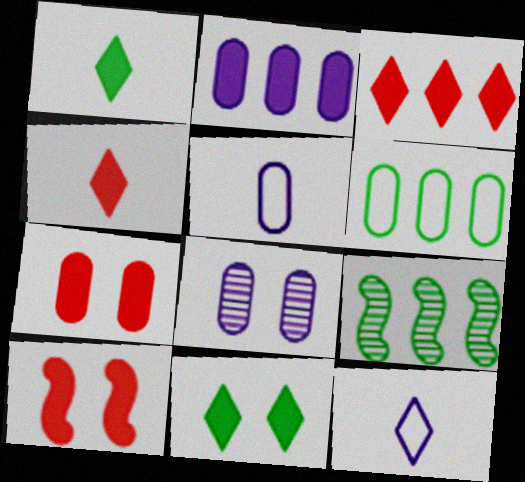[[1, 2, 10], 
[2, 5, 8], 
[7, 9, 12]]